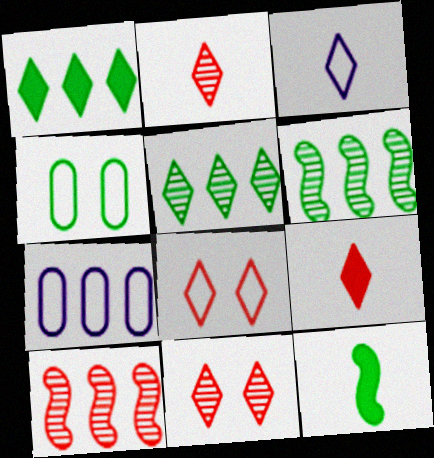[[1, 3, 11], 
[1, 7, 10], 
[4, 5, 12], 
[7, 11, 12]]